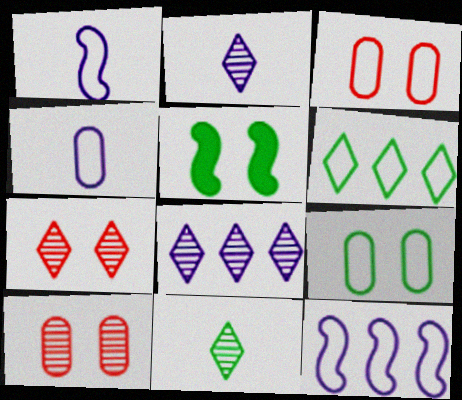[[1, 3, 6], 
[7, 8, 11]]